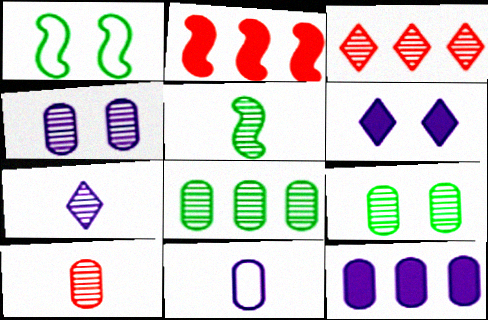[[3, 4, 5], 
[4, 8, 10], 
[4, 11, 12], 
[5, 7, 10]]